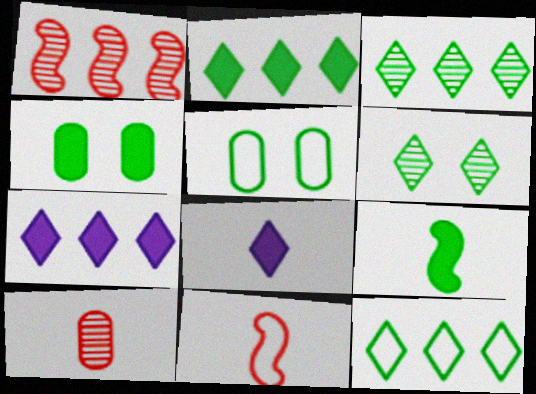[[1, 5, 8], 
[2, 3, 12], 
[2, 4, 9], 
[3, 5, 9]]